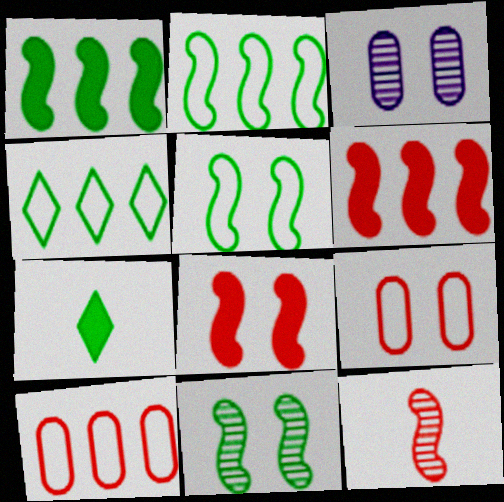[]